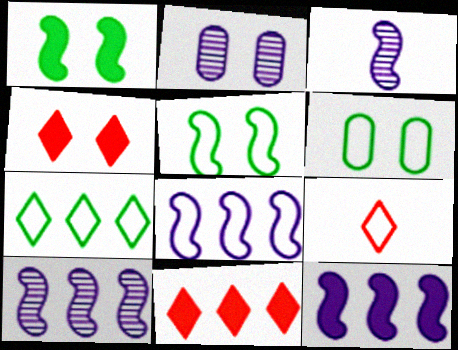[[2, 4, 5], 
[3, 6, 11], 
[6, 8, 9], 
[8, 10, 12]]